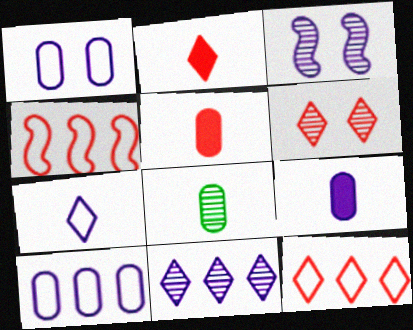[[2, 6, 12], 
[4, 5, 6]]